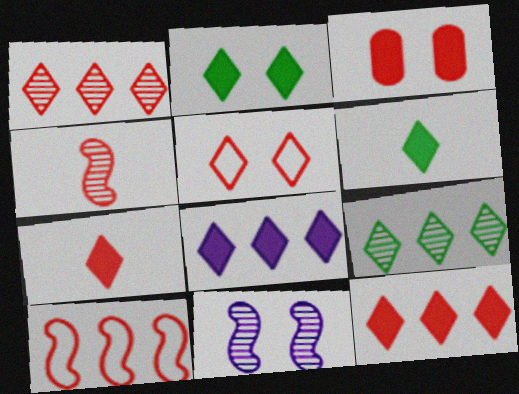[[1, 5, 7], 
[2, 7, 8]]